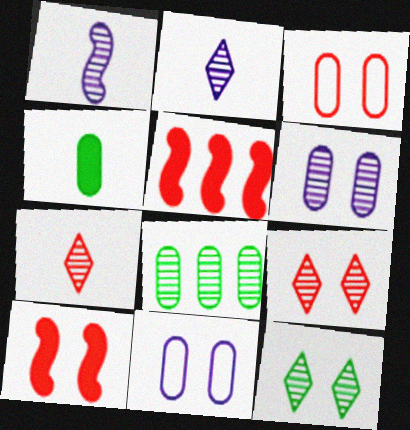[[1, 8, 9], 
[3, 5, 7], 
[3, 9, 10], 
[10, 11, 12]]